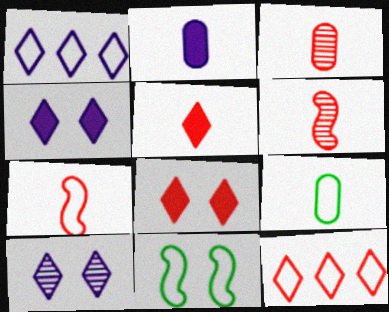[[2, 3, 9], 
[3, 5, 7]]